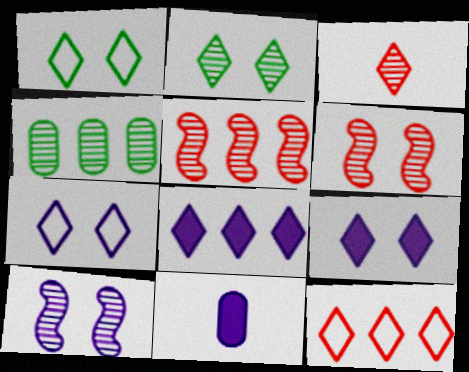[[1, 3, 8], 
[1, 5, 11], 
[3, 4, 10]]